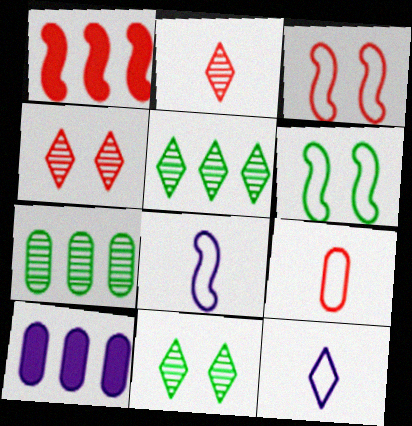[[1, 4, 9], 
[2, 6, 10]]